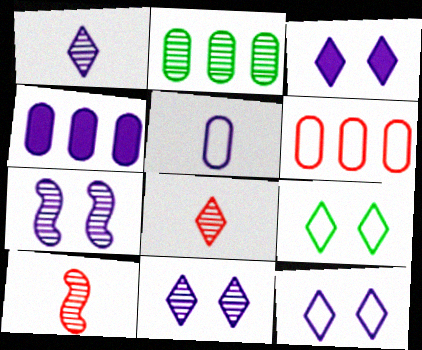[[2, 4, 6], 
[2, 7, 8], 
[2, 10, 11], 
[3, 11, 12], 
[4, 9, 10]]